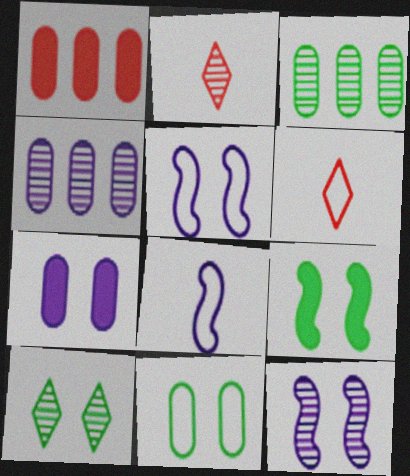[[1, 8, 10], 
[2, 3, 12], 
[4, 6, 9], 
[9, 10, 11]]